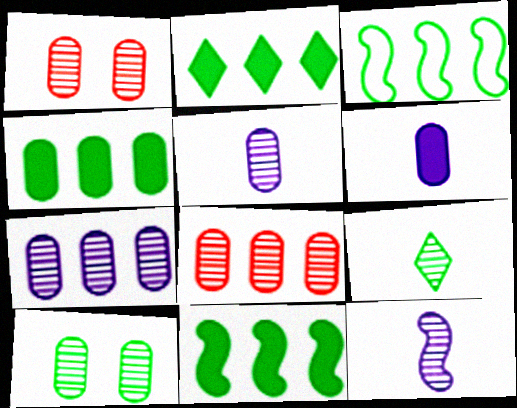[[2, 4, 11], 
[5, 8, 10]]